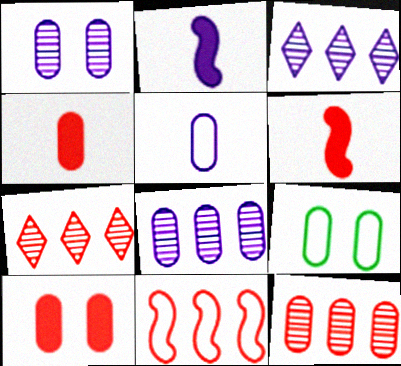[[1, 9, 10], 
[2, 7, 9], 
[3, 6, 9], 
[4, 8, 9]]